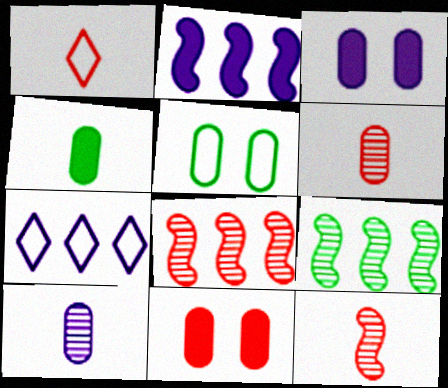[[1, 3, 9], 
[1, 8, 11]]